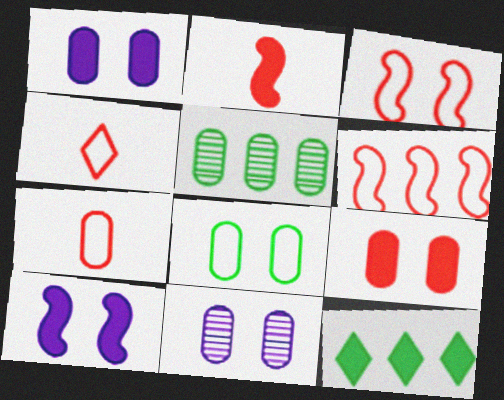[[1, 2, 12], 
[1, 5, 7], 
[4, 5, 10], 
[8, 9, 11]]